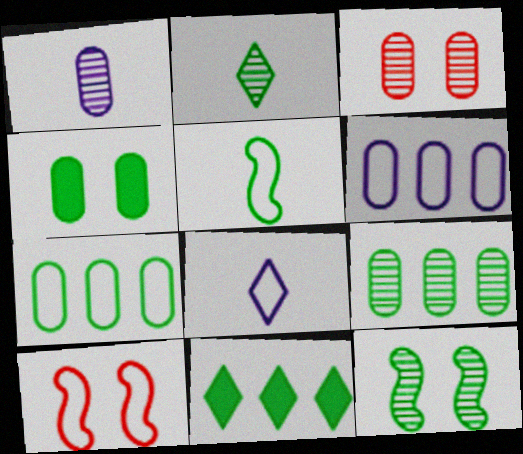[[1, 3, 9], 
[1, 10, 11], 
[2, 9, 12], 
[7, 8, 10]]